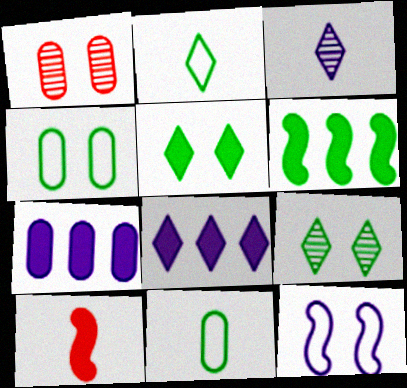[[1, 5, 12], 
[1, 7, 11], 
[3, 7, 12], 
[3, 10, 11], 
[5, 7, 10], 
[6, 9, 11]]